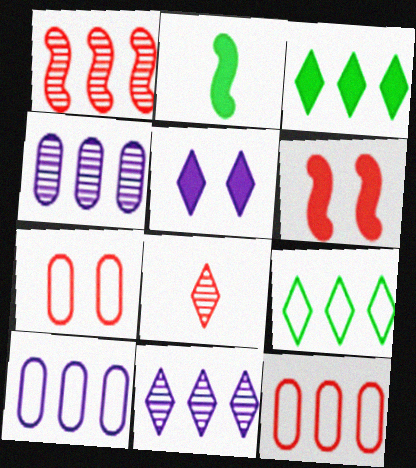[[1, 3, 10], 
[2, 7, 11], 
[5, 8, 9], 
[6, 8, 12]]